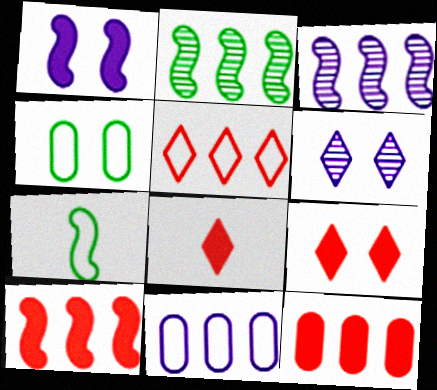[[3, 4, 8], 
[6, 7, 12]]